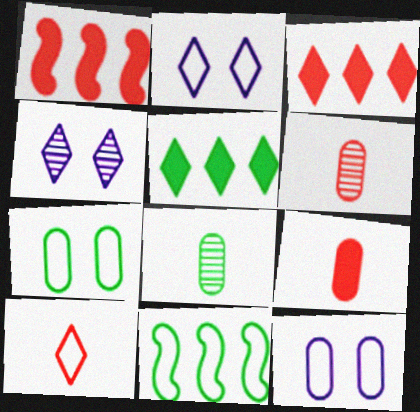[[1, 2, 8], 
[4, 5, 10], 
[4, 9, 11], 
[10, 11, 12]]